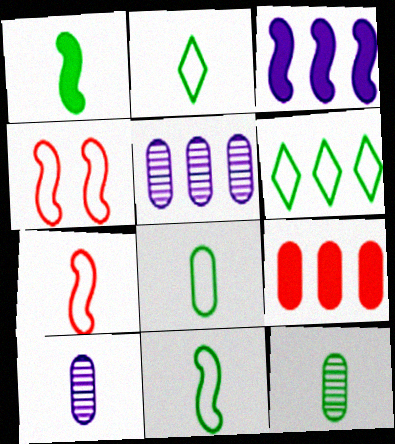[[1, 2, 12], 
[2, 8, 11]]